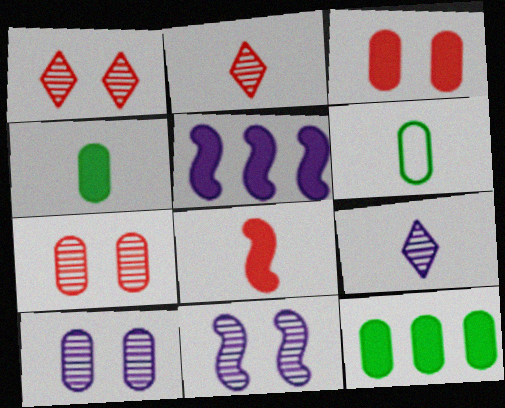[[1, 5, 6], 
[6, 8, 9]]